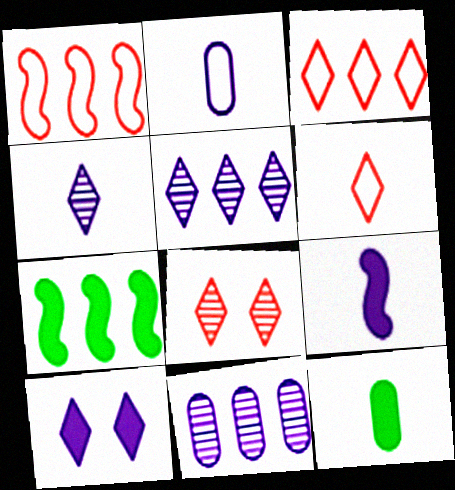[[2, 4, 9], 
[2, 7, 8], 
[3, 7, 11]]